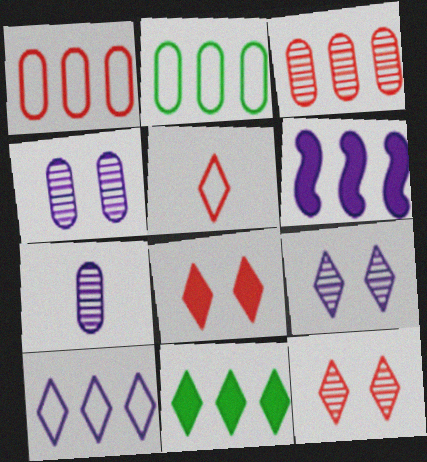[[5, 9, 11]]